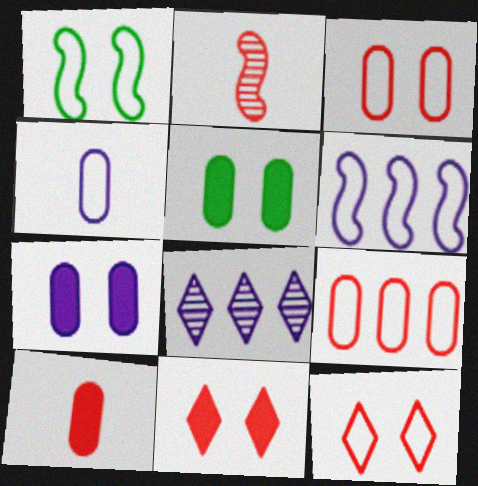[[1, 8, 10], 
[2, 9, 11]]